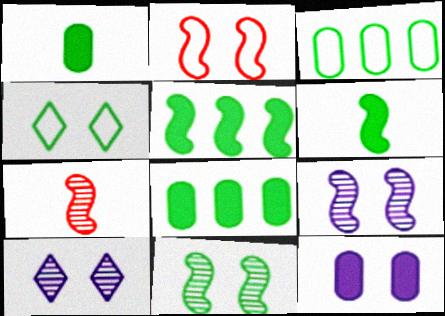[]